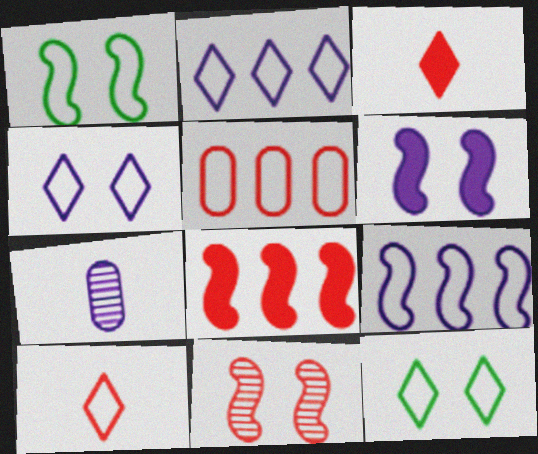[[1, 6, 11], 
[2, 6, 7], 
[2, 10, 12], 
[3, 5, 11], 
[7, 8, 12]]